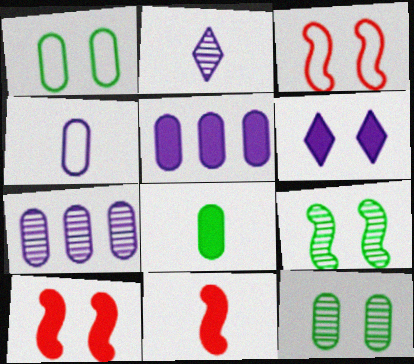[[3, 6, 12]]